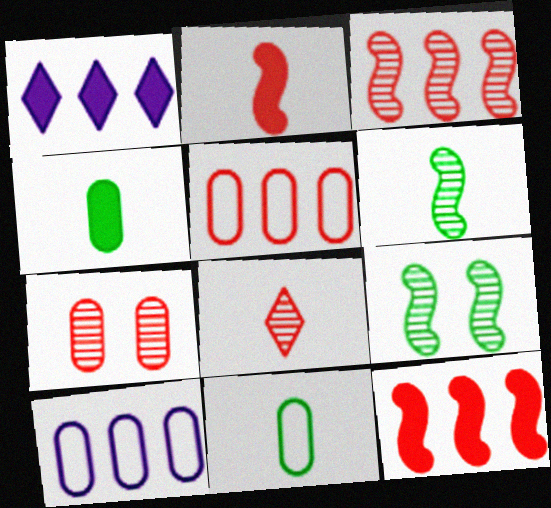[[3, 7, 8], 
[4, 7, 10]]